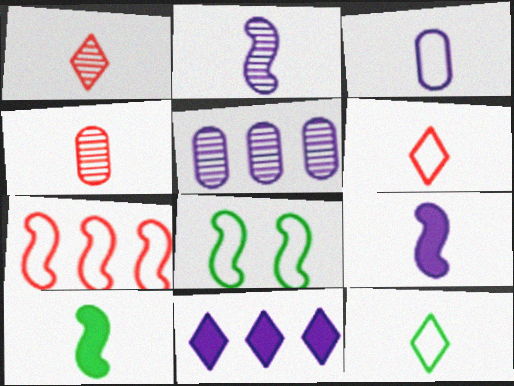[[1, 3, 10], 
[4, 8, 11], 
[4, 9, 12]]